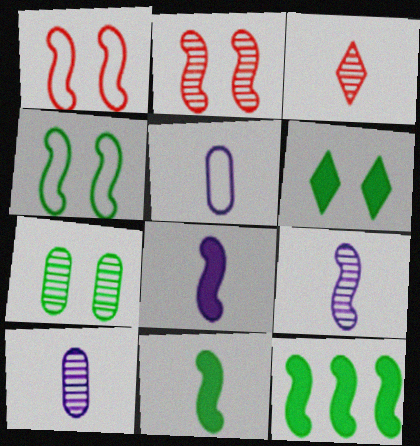[[1, 9, 12], 
[3, 5, 11], 
[4, 6, 7]]